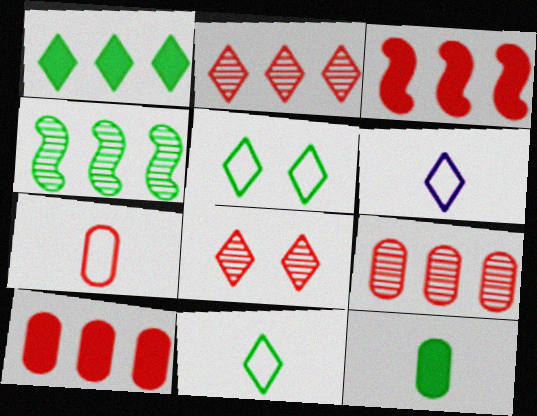[[1, 6, 8], 
[3, 7, 8], 
[4, 5, 12]]